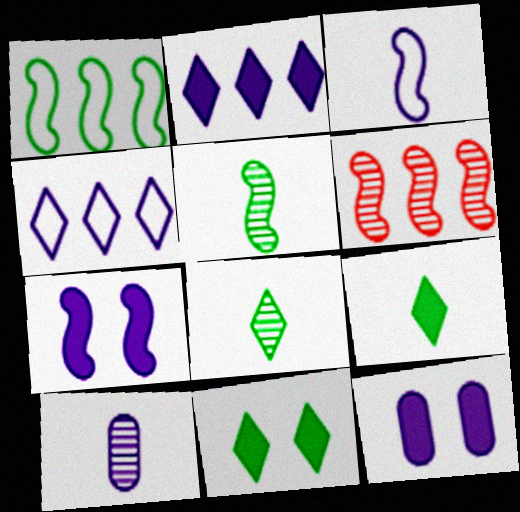[[4, 7, 10]]